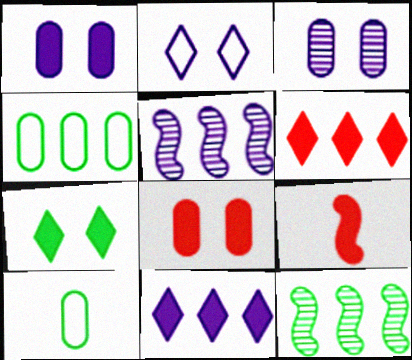[[4, 5, 6], 
[6, 8, 9], 
[7, 10, 12]]